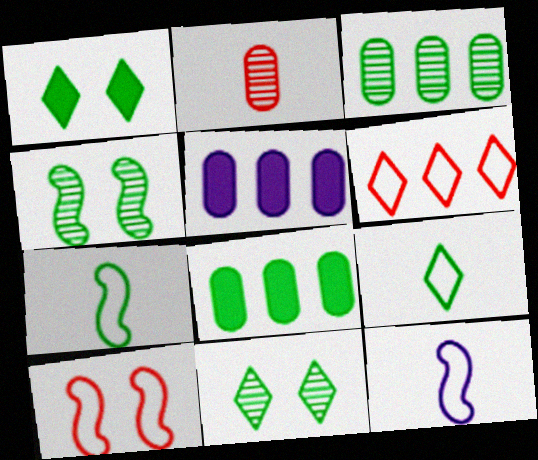[[1, 3, 7], 
[4, 8, 9], 
[7, 8, 11]]